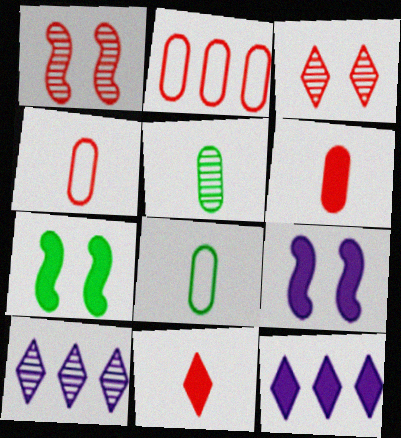[[1, 2, 11], 
[1, 5, 10], 
[1, 8, 12], 
[4, 7, 10], 
[6, 7, 12]]